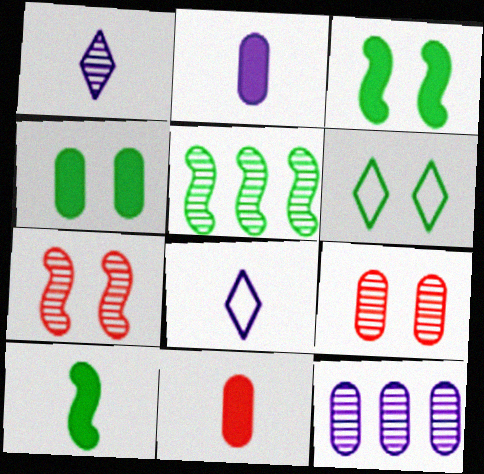[[1, 5, 9]]